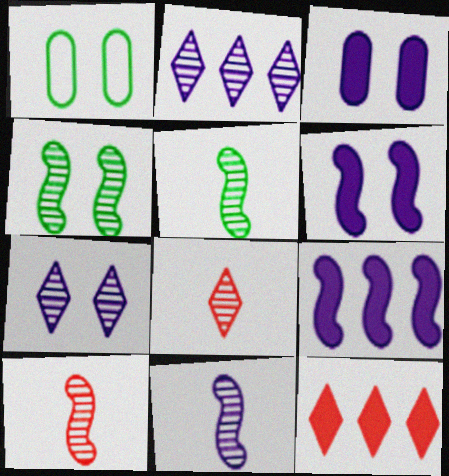[[1, 8, 9], 
[1, 11, 12], 
[5, 10, 11]]